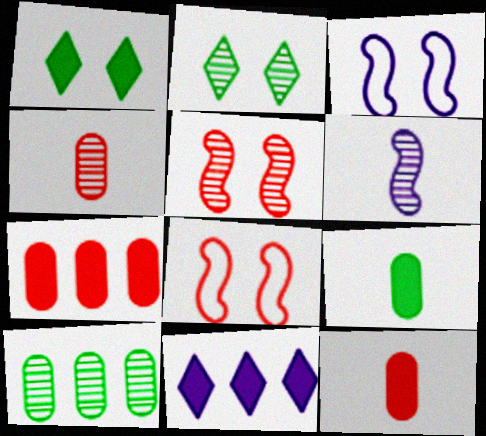[]